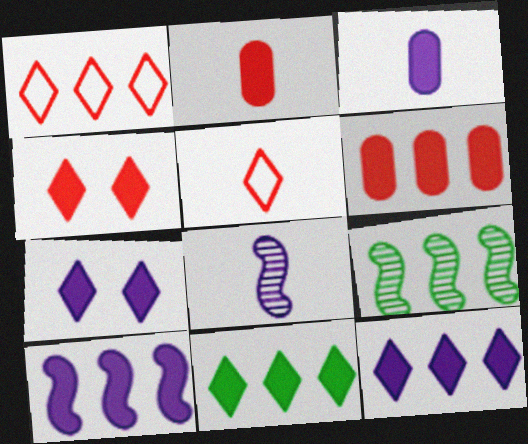[[3, 7, 10], 
[6, 10, 11]]